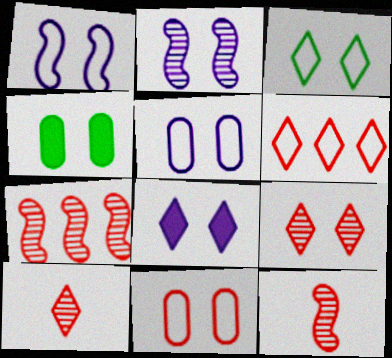[[1, 3, 11], 
[1, 4, 9], 
[2, 5, 8], 
[3, 8, 9]]